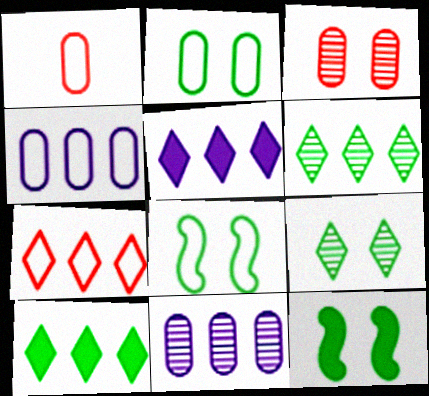[[1, 2, 4], 
[2, 9, 12], 
[5, 6, 7]]